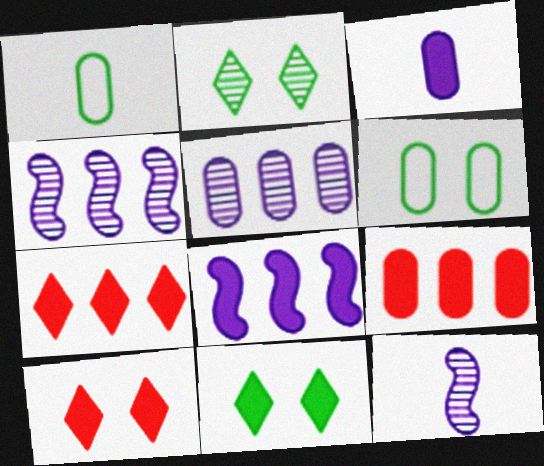[[1, 4, 10], 
[6, 7, 12]]